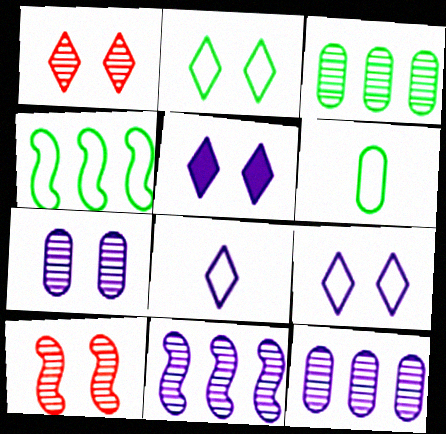[[1, 2, 5], 
[2, 4, 6]]